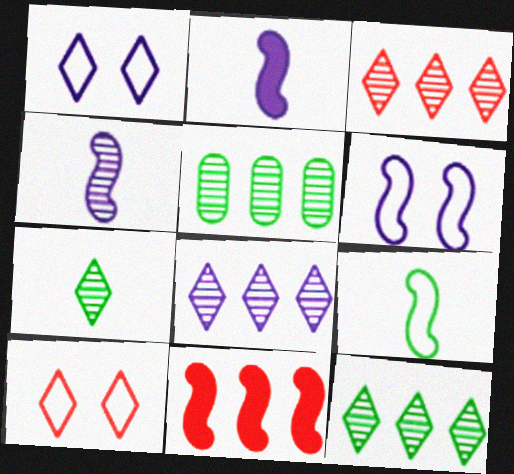[[2, 5, 10], 
[3, 8, 12]]